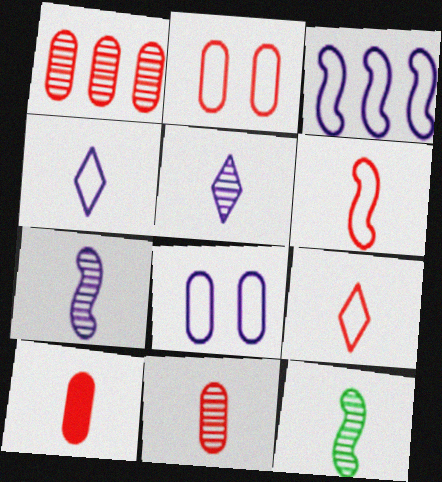[[1, 2, 10], 
[3, 4, 8], 
[4, 10, 12], 
[5, 11, 12]]